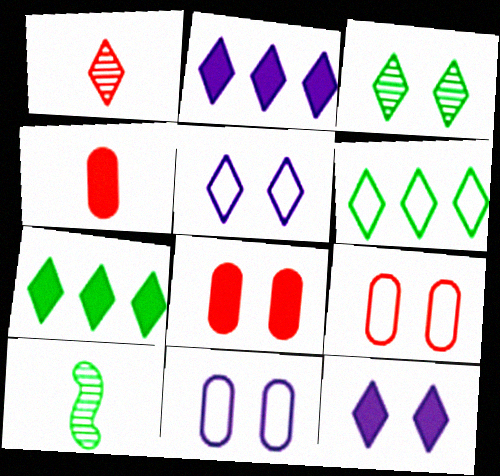[[1, 5, 7], 
[1, 6, 12], 
[2, 9, 10]]